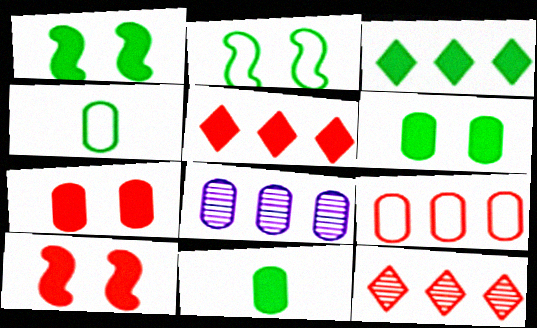[[1, 3, 11], 
[4, 7, 8]]